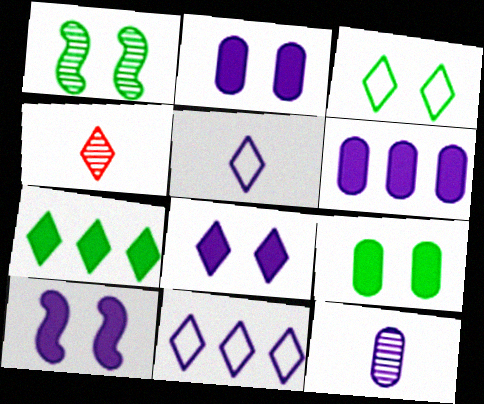[[1, 3, 9], 
[2, 8, 10], 
[10, 11, 12]]